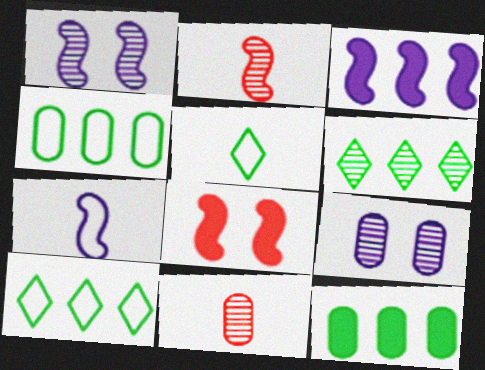[[1, 3, 7], 
[1, 6, 11], 
[2, 6, 9]]